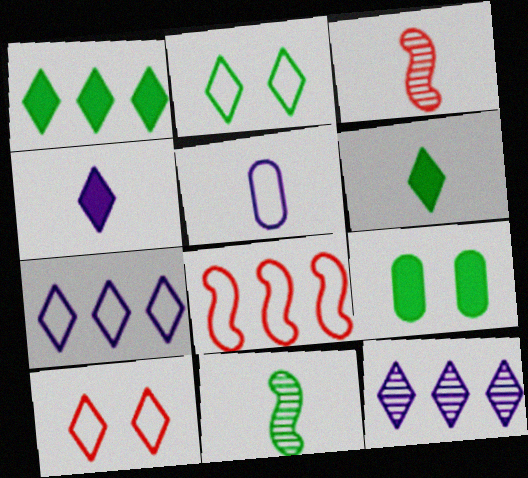[[2, 5, 8], 
[3, 5, 6], 
[3, 7, 9], 
[6, 10, 12]]